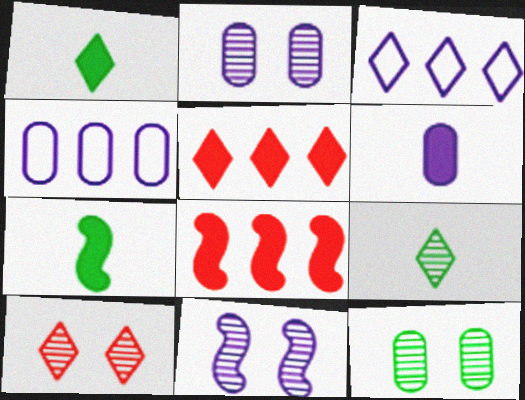[[1, 3, 10], 
[2, 4, 6], 
[3, 6, 11], 
[4, 7, 10], 
[10, 11, 12]]